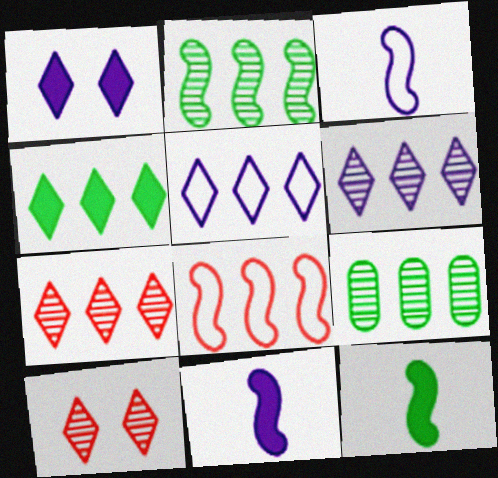[[4, 5, 7]]